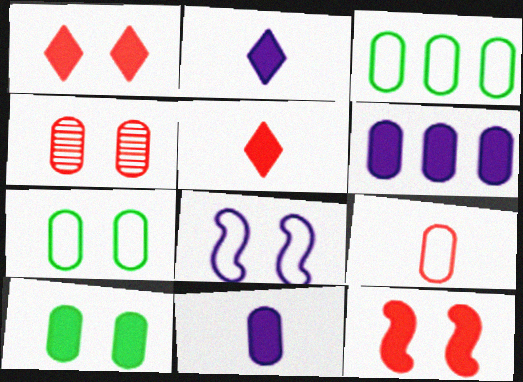[[3, 4, 11]]